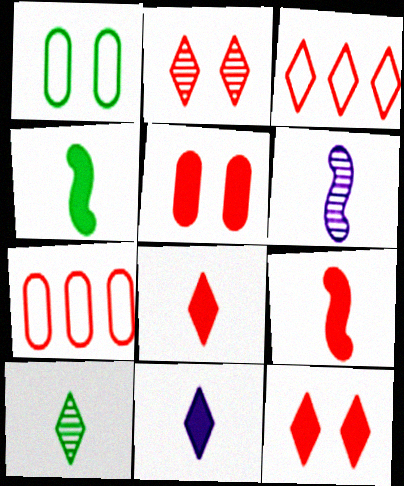[[2, 3, 8], 
[2, 7, 9]]